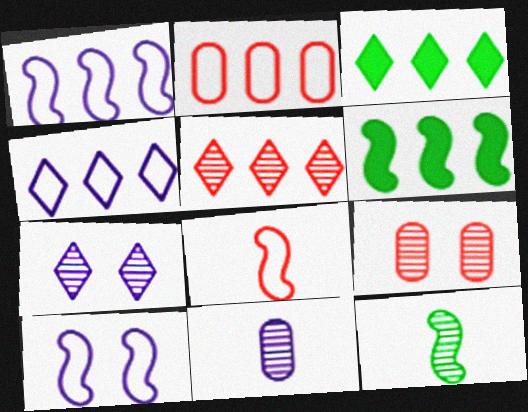[[3, 4, 5]]